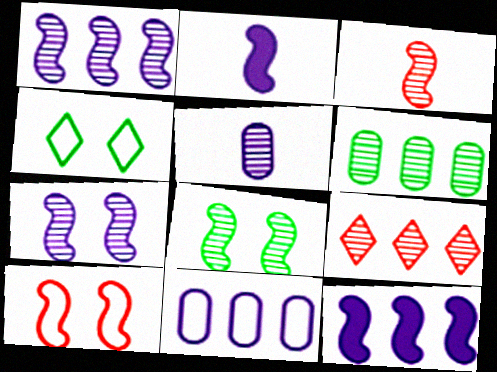[[1, 3, 8], 
[1, 6, 9], 
[5, 8, 9]]